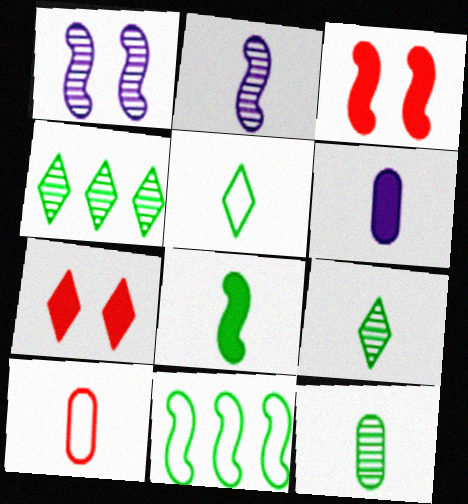[[2, 3, 11], 
[5, 8, 12], 
[6, 10, 12]]